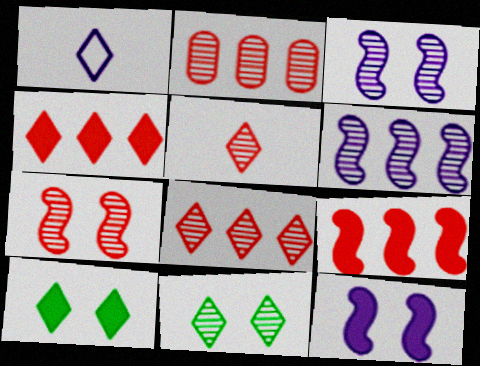[[1, 4, 11], 
[1, 8, 10], 
[2, 5, 7]]